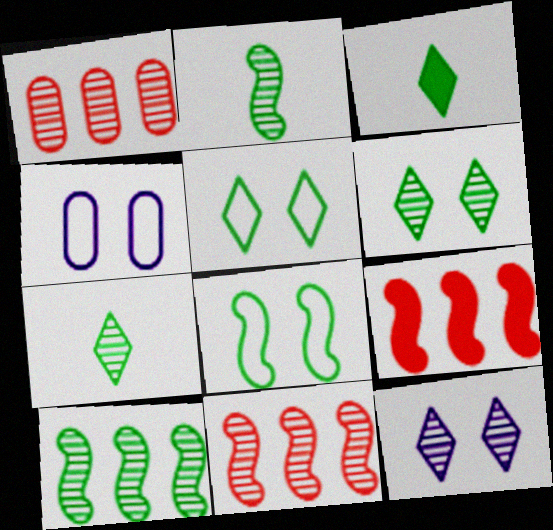[[1, 2, 12], 
[3, 4, 11], 
[4, 7, 9]]